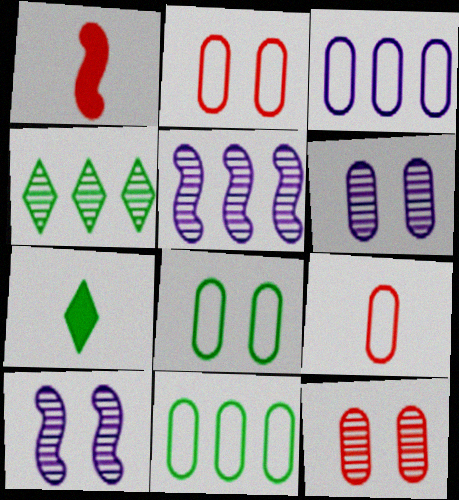[[2, 5, 7], 
[3, 8, 9]]